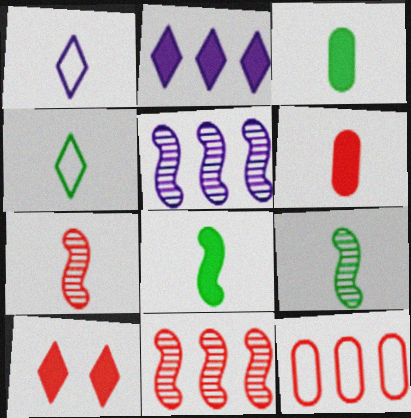[[1, 3, 7], 
[1, 6, 9], 
[3, 4, 9], 
[7, 10, 12]]